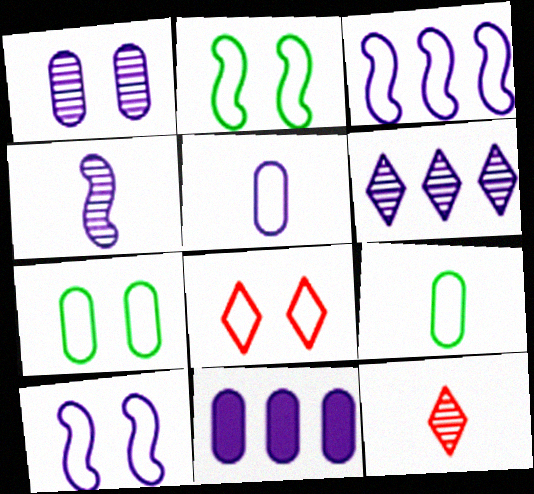[[1, 4, 6], 
[1, 5, 11], 
[2, 11, 12], 
[3, 6, 11], 
[3, 8, 9], 
[7, 8, 10]]